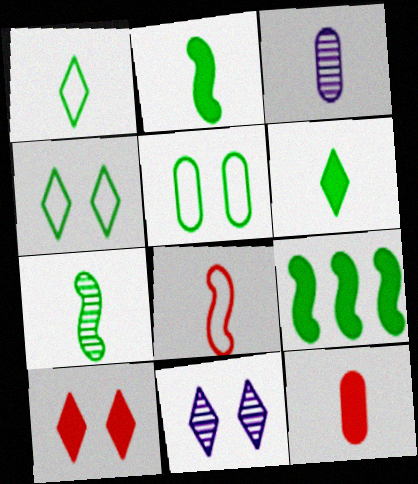[[3, 6, 8], 
[4, 10, 11]]